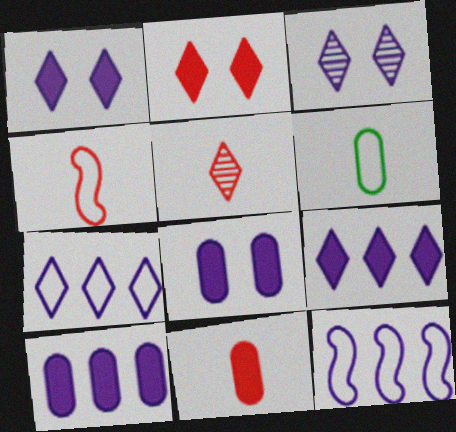[[4, 5, 11]]